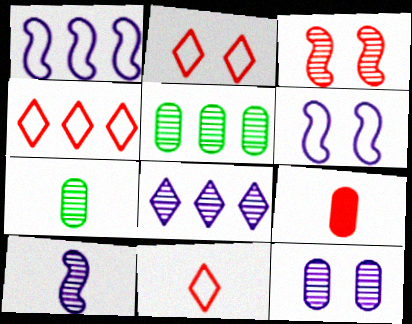[[2, 4, 11], 
[3, 4, 9], 
[3, 7, 8], 
[8, 10, 12]]